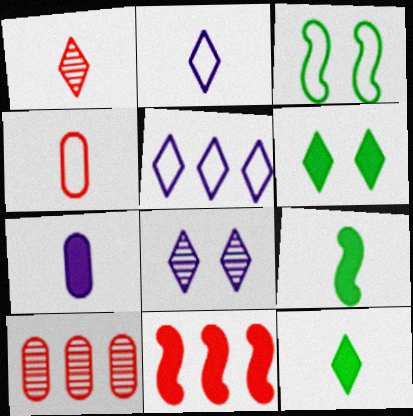[[1, 2, 12], 
[1, 5, 6], 
[3, 4, 5], 
[6, 7, 11]]